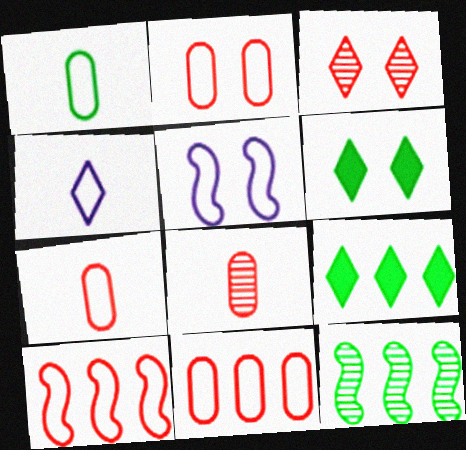[[1, 6, 12], 
[2, 7, 11], 
[3, 4, 9], 
[5, 8, 9]]